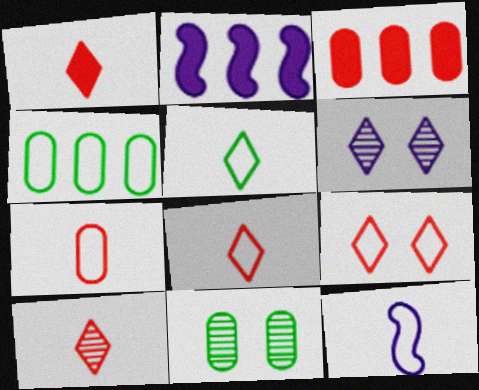[[1, 8, 10], 
[2, 8, 11], 
[4, 9, 12], 
[5, 7, 12]]